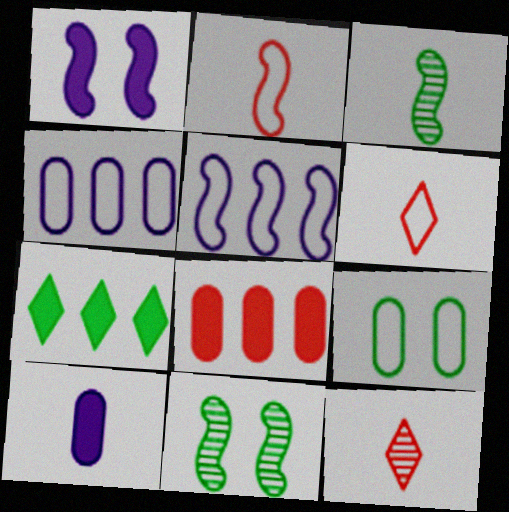[[3, 6, 10], 
[3, 7, 9], 
[5, 6, 9]]